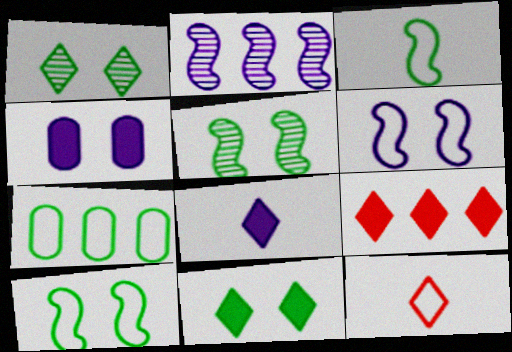[[2, 7, 9], 
[6, 7, 12], 
[8, 9, 11]]